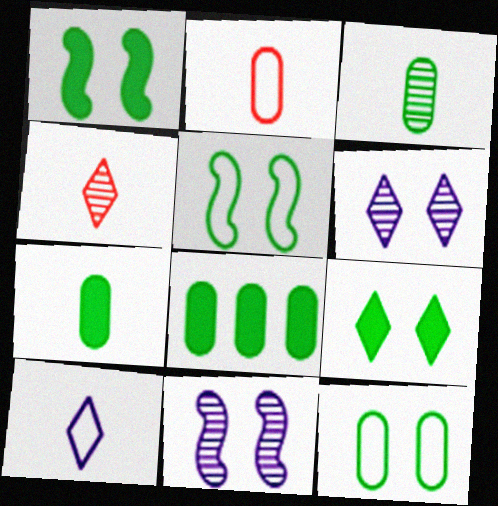[[3, 8, 12]]